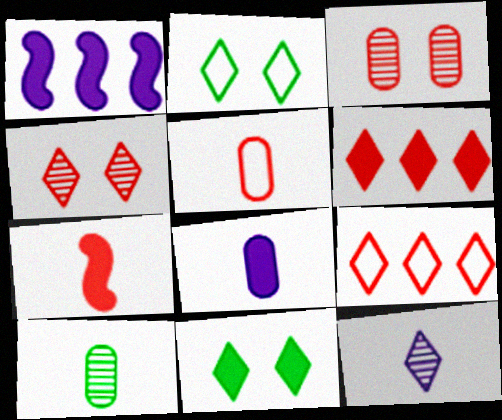[[2, 6, 12], 
[3, 7, 9], 
[5, 8, 10], 
[9, 11, 12]]